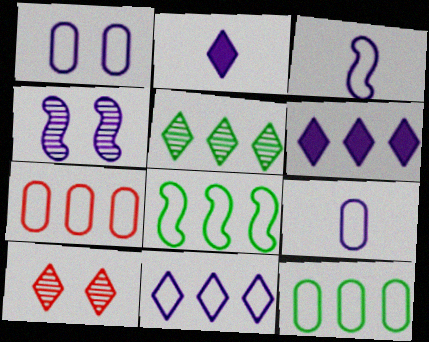[[1, 3, 11], 
[4, 6, 9], 
[7, 8, 11]]